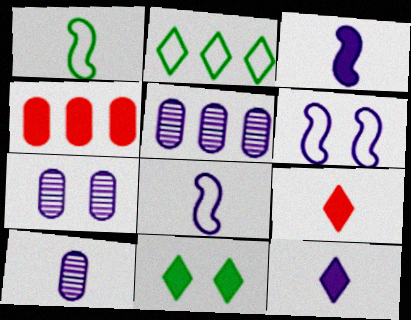[[1, 9, 10], 
[3, 4, 11], 
[5, 6, 12], 
[5, 7, 10], 
[8, 10, 12]]